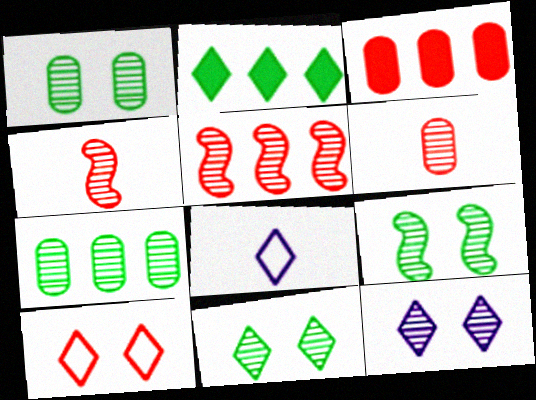[[1, 9, 11], 
[3, 4, 10], 
[3, 8, 9], 
[4, 7, 12]]